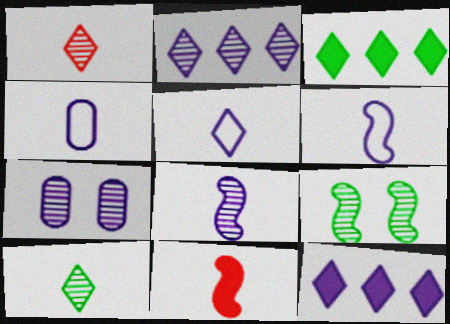[[2, 7, 8], 
[4, 5, 6], 
[4, 10, 11], 
[6, 7, 12]]